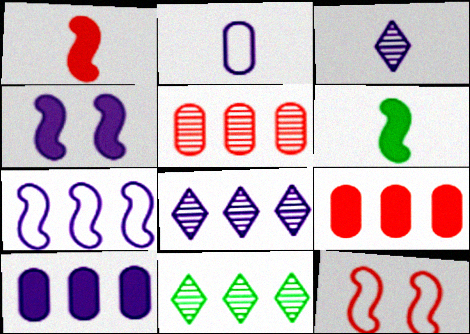[[2, 4, 8], 
[7, 8, 10], 
[7, 9, 11]]